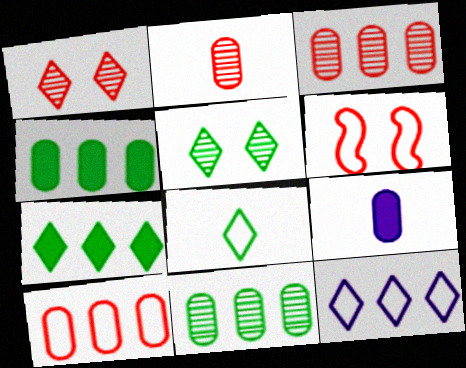[[5, 7, 8]]